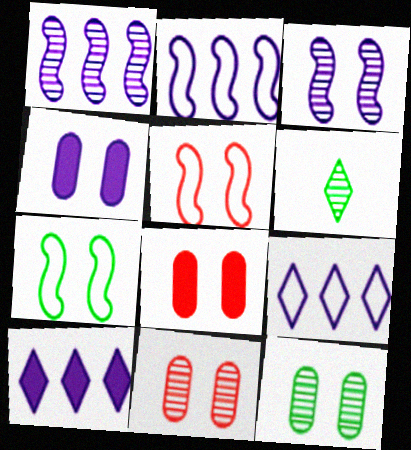[[1, 6, 11], 
[2, 6, 8]]